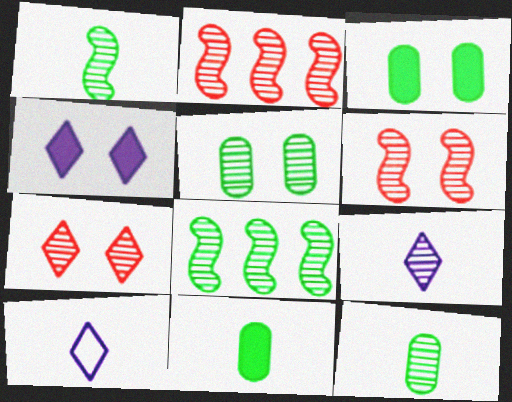[[2, 3, 10], 
[2, 5, 9]]